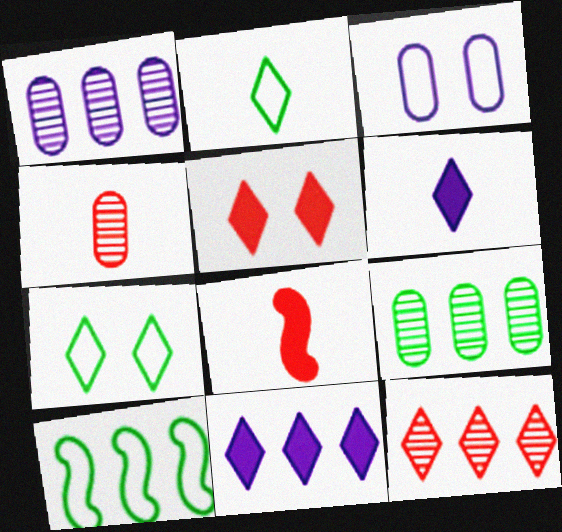[[1, 7, 8], 
[6, 7, 12]]